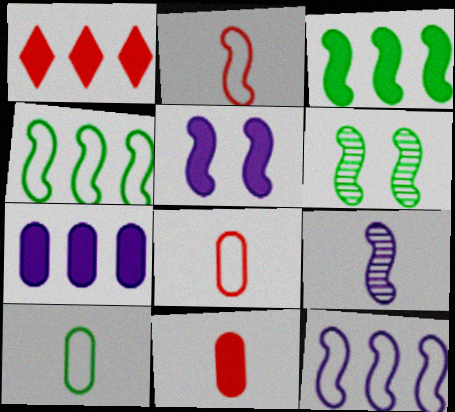[[1, 3, 7], 
[5, 9, 12]]